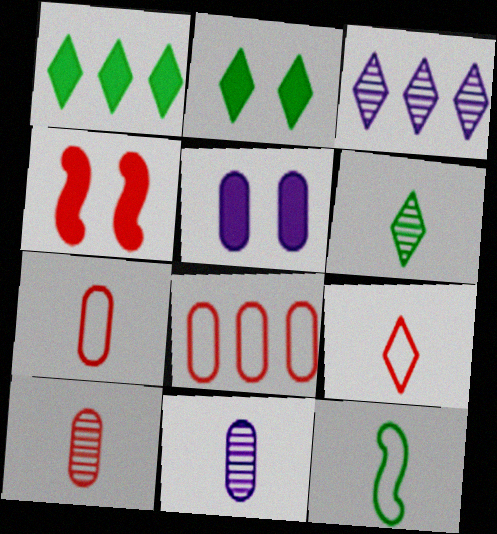[[2, 3, 9], 
[2, 4, 5]]